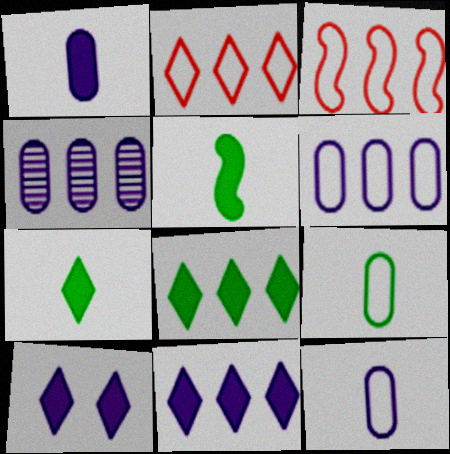[[3, 4, 8]]